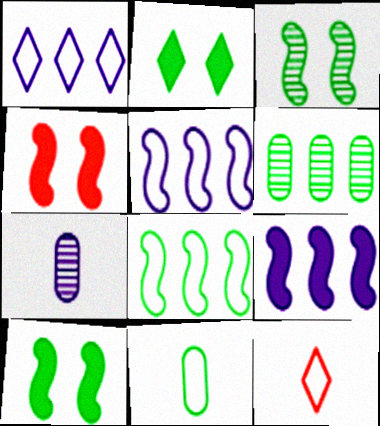[]